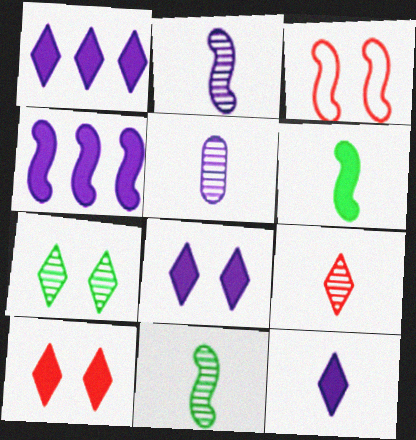[[1, 8, 12], 
[3, 4, 11], 
[5, 9, 11]]